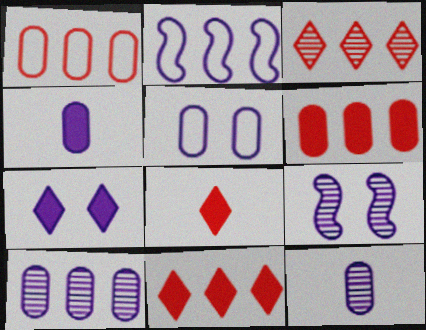[[2, 7, 12], 
[4, 5, 10], 
[5, 7, 9]]